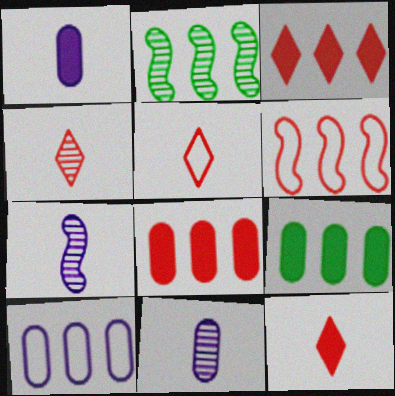[[2, 3, 10], 
[4, 5, 12]]